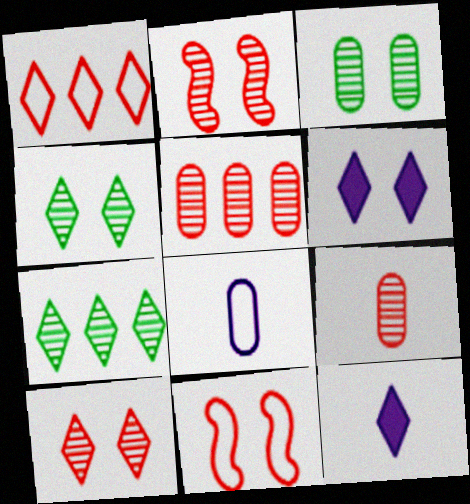[[1, 4, 12], 
[3, 6, 11]]